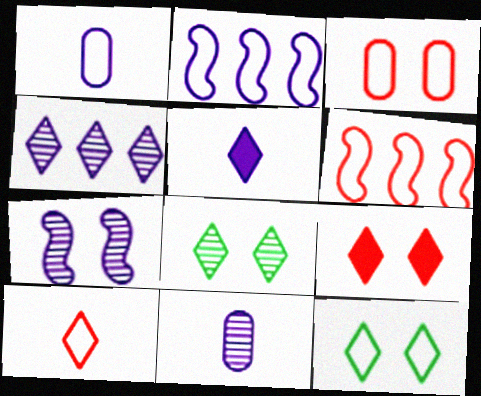[[1, 6, 12], 
[3, 6, 10], 
[4, 7, 11]]